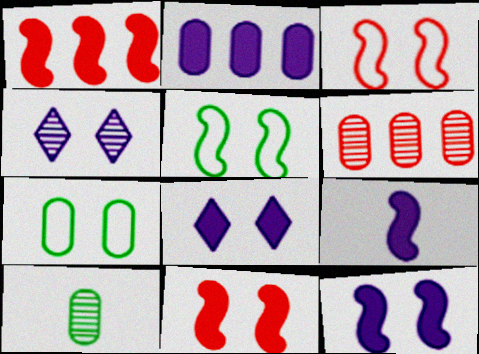[[2, 8, 9], 
[4, 7, 11]]